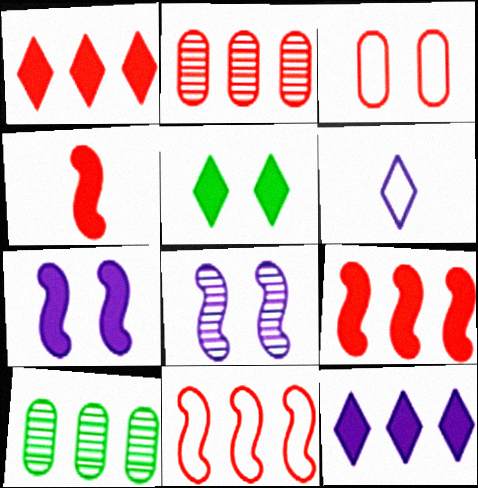[[1, 2, 11], 
[3, 5, 8], 
[10, 11, 12]]